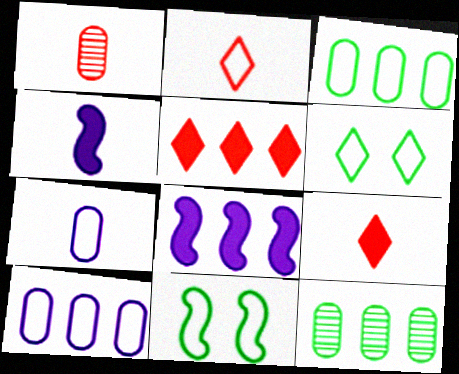[[1, 6, 8], 
[2, 10, 11]]